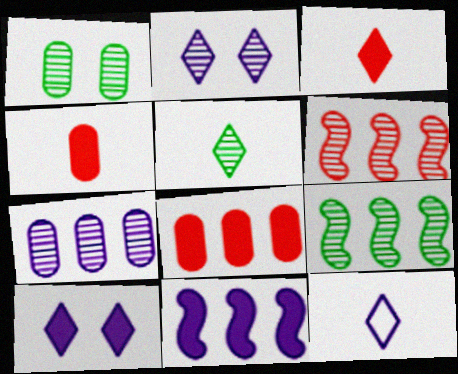[[1, 5, 9], 
[3, 5, 12]]